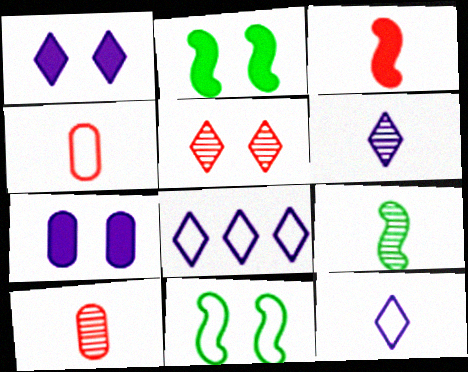[[1, 6, 8], 
[2, 8, 10], 
[4, 8, 11], 
[5, 7, 11], 
[6, 9, 10]]